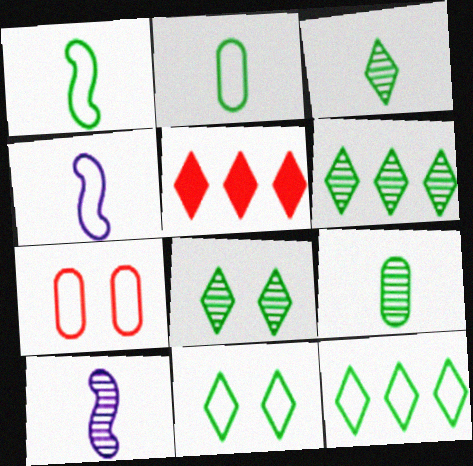[[3, 6, 8], 
[4, 7, 12]]